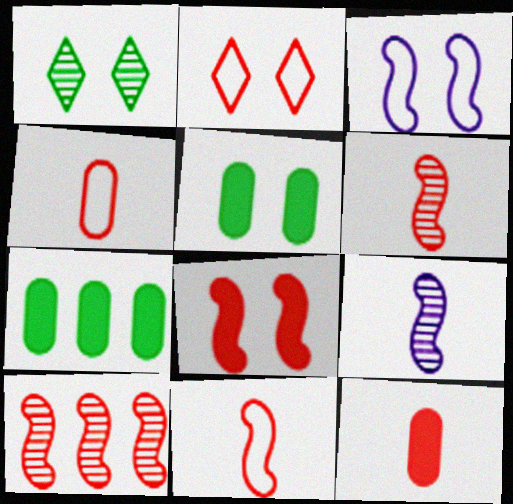[[2, 7, 9], 
[2, 10, 12], 
[8, 10, 11]]